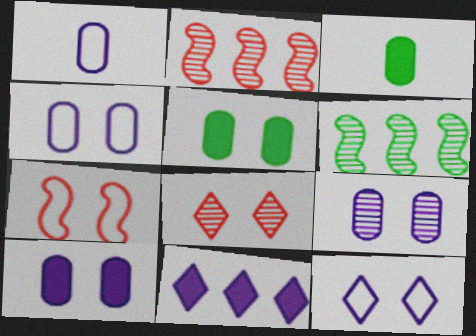[[2, 3, 12], 
[4, 9, 10]]